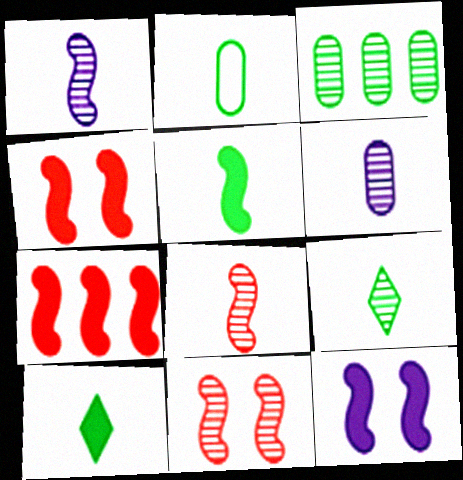[[2, 5, 9], 
[5, 7, 12], 
[6, 8, 9]]